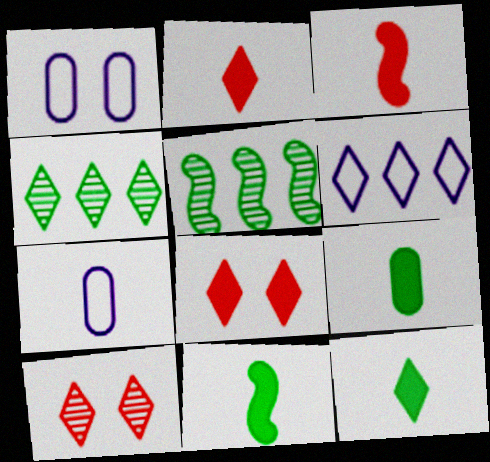[[1, 2, 5], 
[1, 3, 4], 
[5, 7, 8], 
[6, 10, 12], 
[9, 11, 12]]